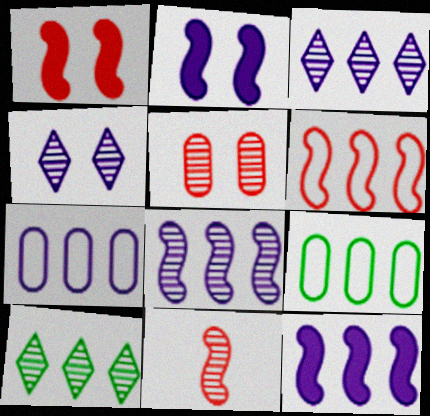[[1, 6, 11], 
[3, 7, 12]]